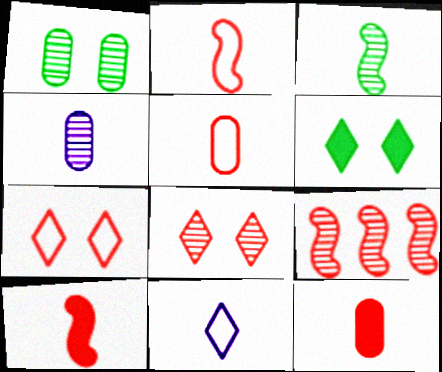[[3, 11, 12], 
[7, 9, 12]]